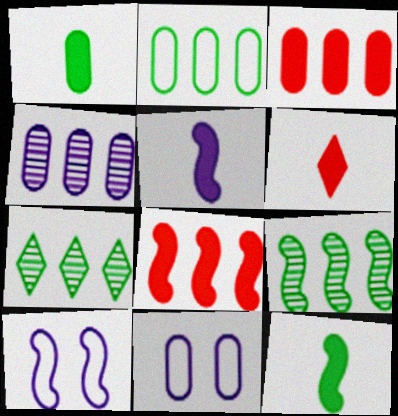[[1, 5, 6], 
[2, 3, 4], 
[6, 9, 11]]